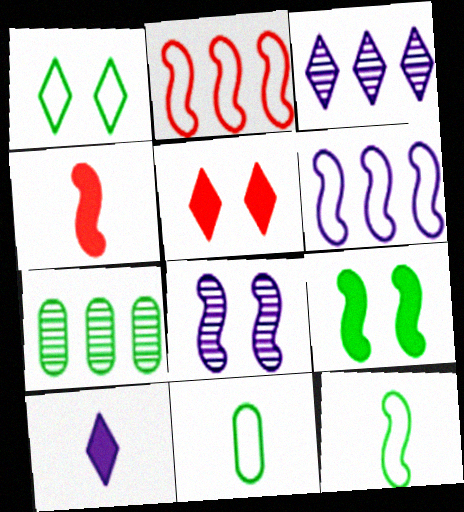[]